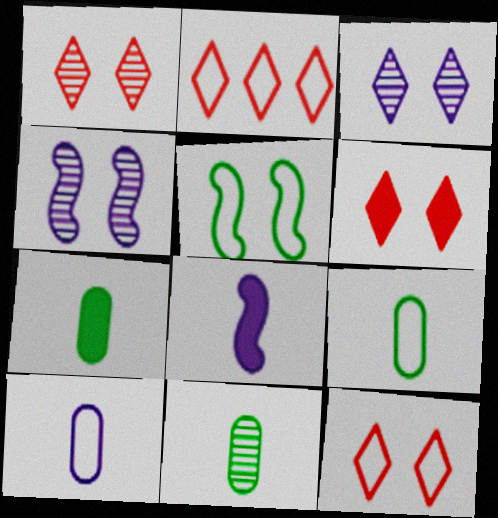[[1, 6, 12], 
[2, 4, 7], 
[2, 5, 10], 
[7, 9, 11]]